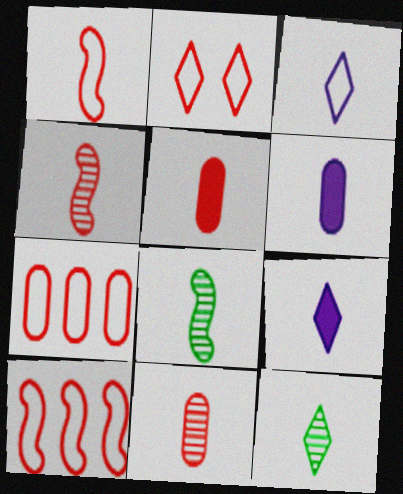[[1, 2, 7], 
[1, 6, 12], 
[3, 5, 8]]